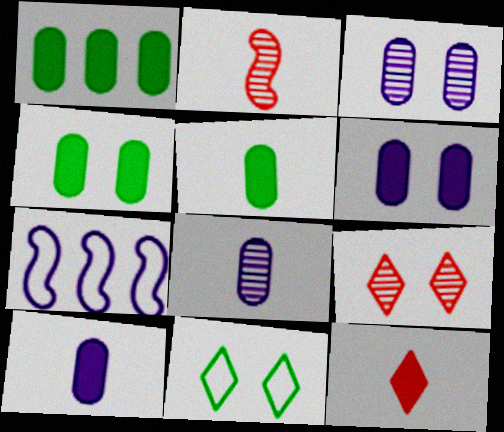[[1, 4, 5], 
[5, 7, 9]]